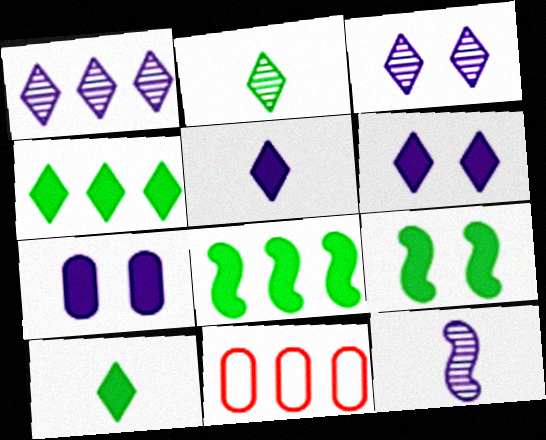[[1, 8, 11]]